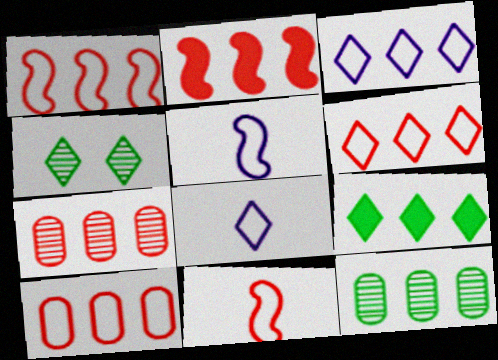[[1, 6, 10], 
[2, 3, 12], 
[2, 6, 7]]